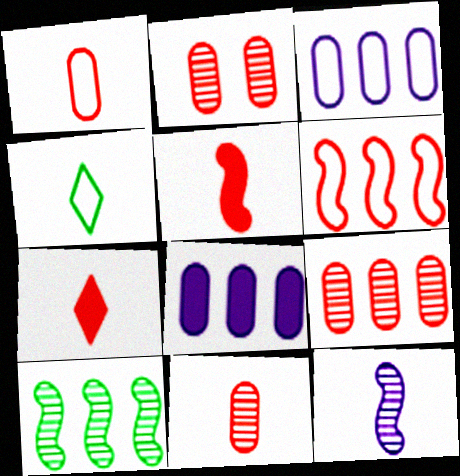[[2, 6, 7], 
[2, 9, 11]]